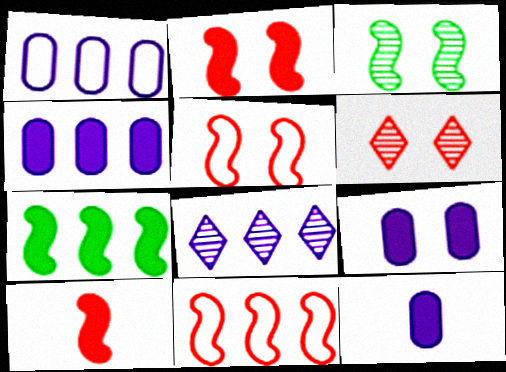[[4, 9, 12]]